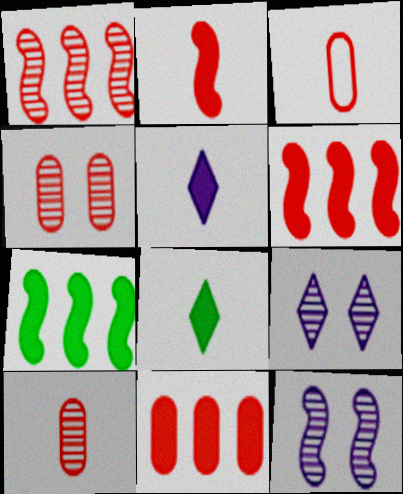[[3, 4, 11], 
[3, 7, 9]]